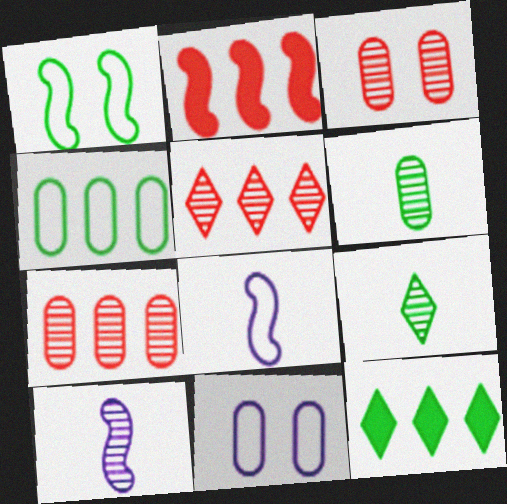[[1, 2, 10], 
[1, 6, 12], 
[2, 9, 11], 
[3, 8, 12]]